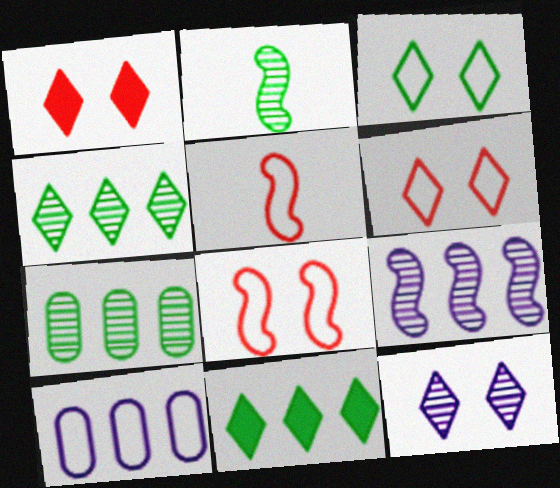[[1, 2, 10], 
[1, 3, 12], 
[3, 5, 10]]